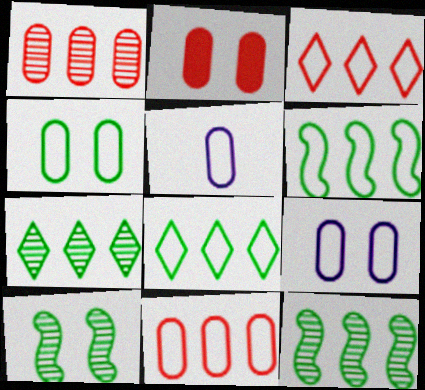[[4, 5, 11]]